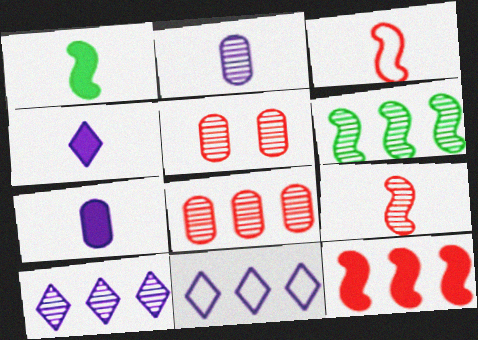[[1, 5, 11], 
[6, 8, 10]]